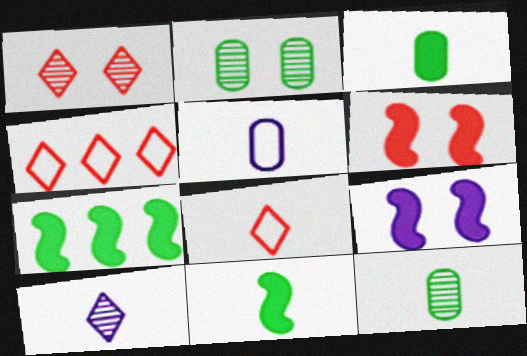[[1, 5, 7], 
[4, 9, 12]]